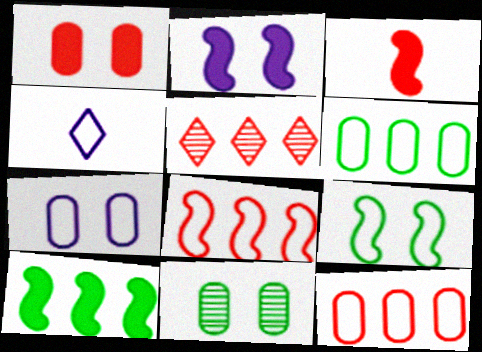[[1, 7, 11], 
[2, 3, 10], 
[4, 9, 12]]